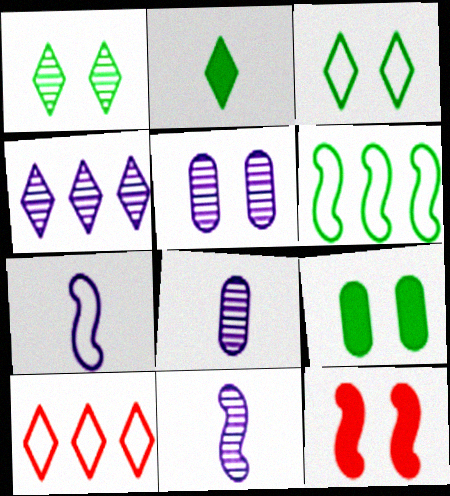[[3, 5, 12], 
[4, 5, 11], 
[6, 11, 12], 
[9, 10, 11]]